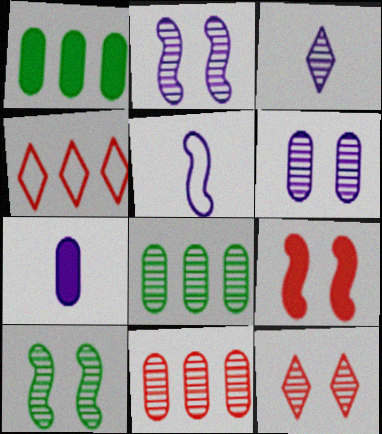[[1, 5, 12], 
[3, 5, 7], 
[3, 10, 11], 
[4, 7, 10], 
[6, 10, 12]]